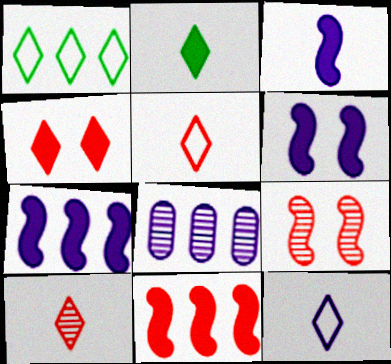[[1, 8, 11], 
[2, 10, 12], 
[3, 6, 7], 
[6, 8, 12]]